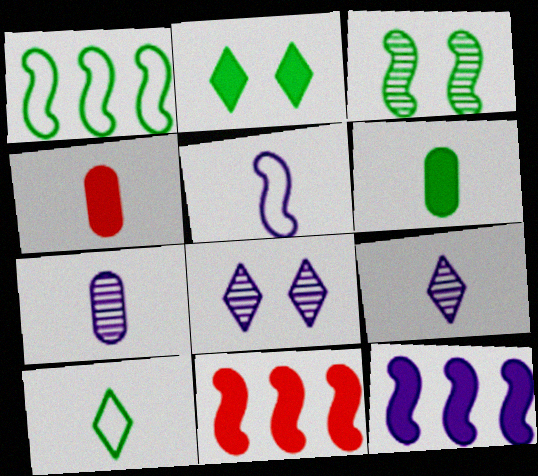[[1, 4, 8], 
[2, 4, 12], 
[3, 5, 11]]